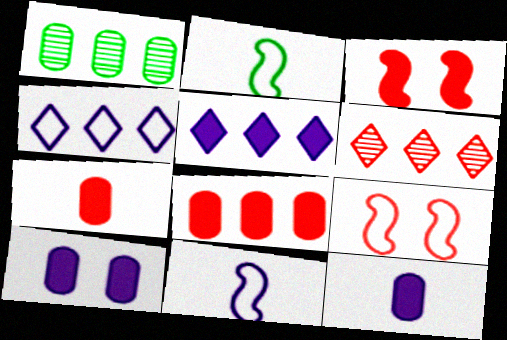[[2, 6, 10], 
[6, 7, 9]]